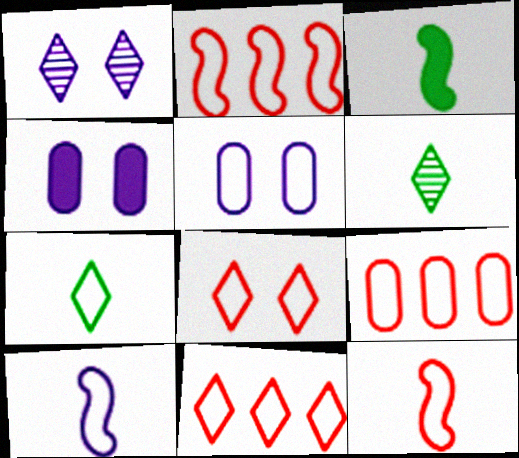[[1, 3, 9], 
[2, 4, 6], 
[2, 5, 7], 
[2, 9, 11], 
[8, 9, 12]]